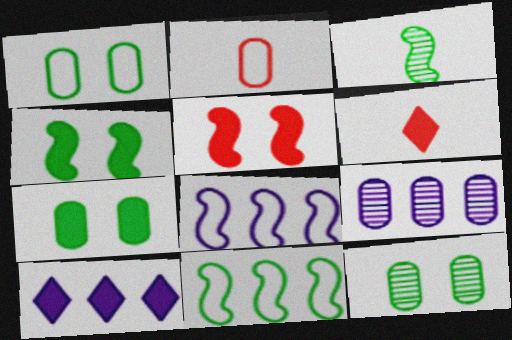[[1, 7, 12], 
[2, 7, 9], 
[3, 4, 11], 
[3, 5, 8], 
[6, 8, 12], 
[8, 9, 10]]